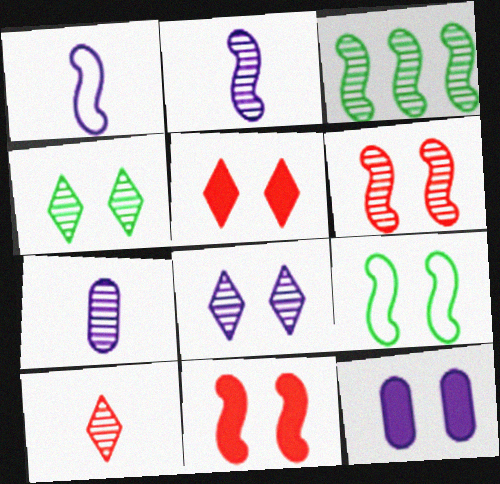[[1, 3, 11], 
[2, 3, 6]]